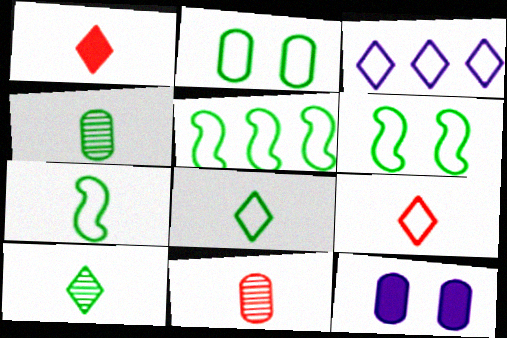[[2, 5, 8], 
[5, 6, 7]]